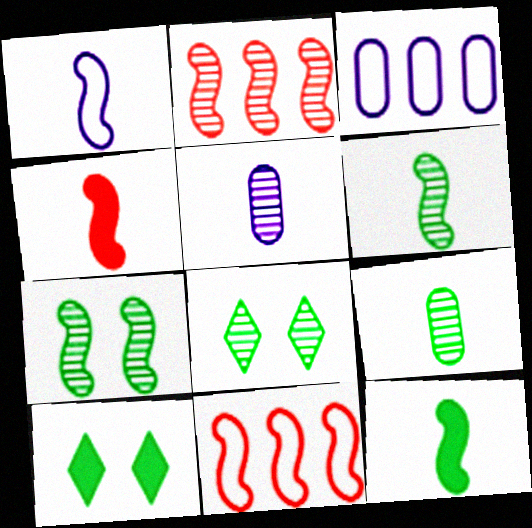[[1, 4, 6], 
[2, 5, 8], 
[3, 4, 8], 
[5, 10, 11]]